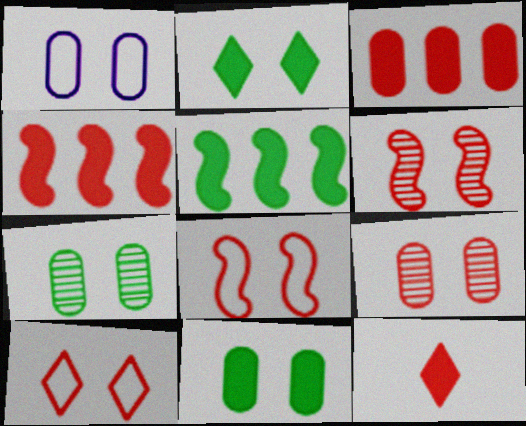[[1, 2, 6], 
[1, 9, 11]]